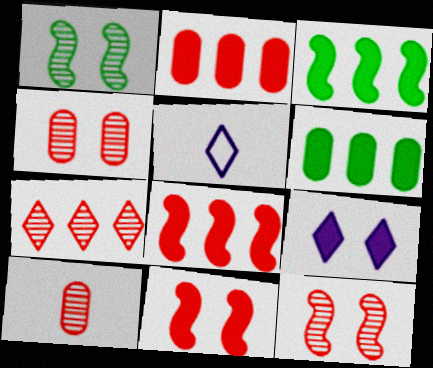[[1, 2, 5], 
[3, 4, 5], 
[5, 6, 12], 
[7, 10, 12]]